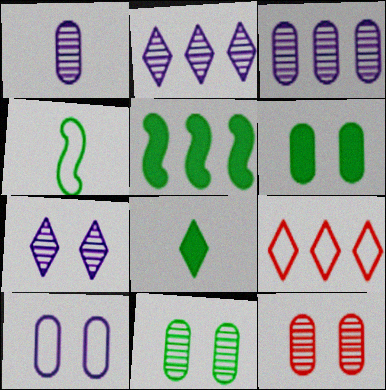[[3, 5, 9], 
[4, 9, 10], 
[5, 6, 8], 
[6, 10, 12], 
[7, 8, 9]]